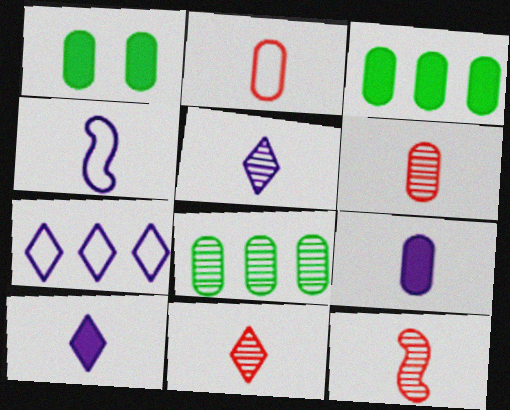[[1, 7, 12], 
[4, 5, 9], 
[6, 11, 12]]